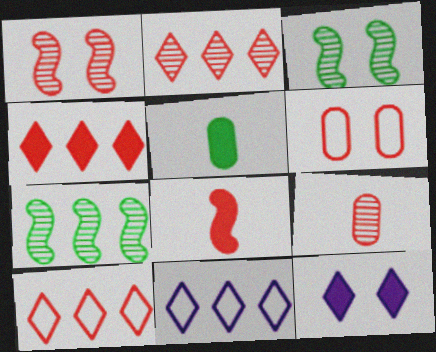[[1, 2, 9], 
[1, 5, 11], 
[2, 4, 10], 
[2, 6, 8], 
[3, 6, 12]]